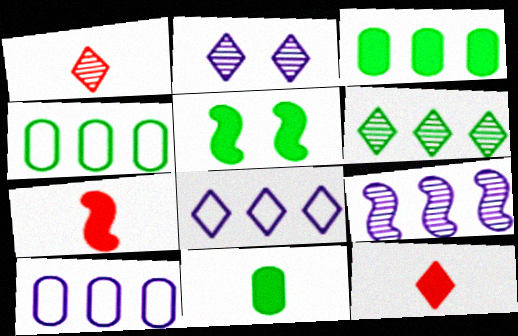[[1, 2, 6], 
[1, 5, 10], 
[2, 4, 7]]